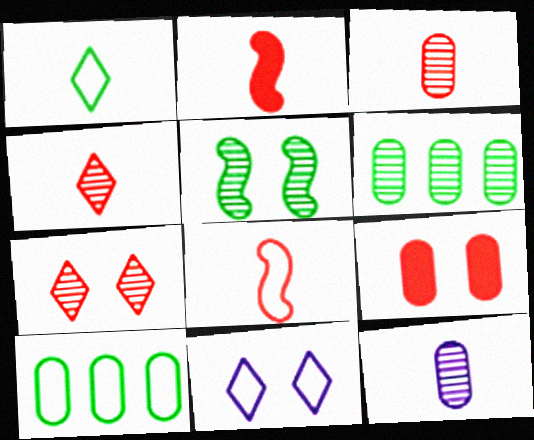[[1, 2, 12], 
[2, 6, 11], 
[5, 9, 11], 
[8, 10, 11], 
[9, 10, 12]]